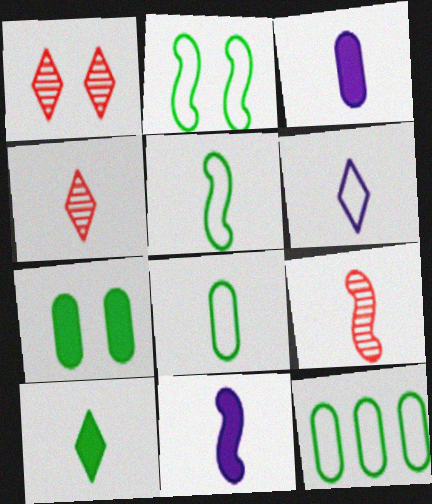[[1, 11, 12], 
[3, 4, 5], 
[4, 6, 10], 
[4, 8, 11], 
[5, 9, 11]]